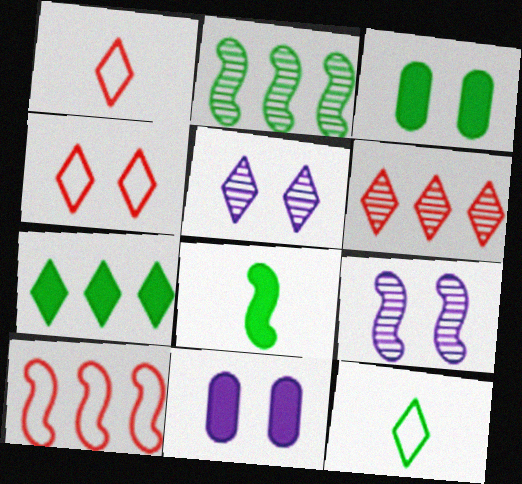[[1, 2, 11], 
[1, 5, 7], 
[2, 3, 12], 
[3, 4, 9], 
[3, 7, 8], 
[8, 9, 10]]